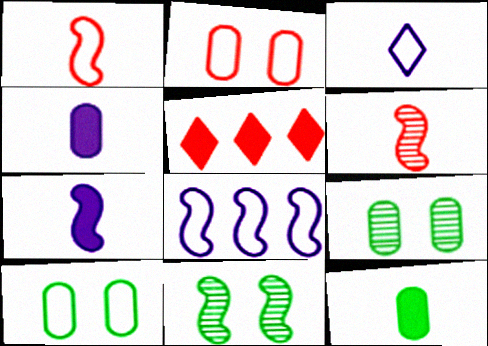[[2, 5, 6], 
[3, 6, 12]]